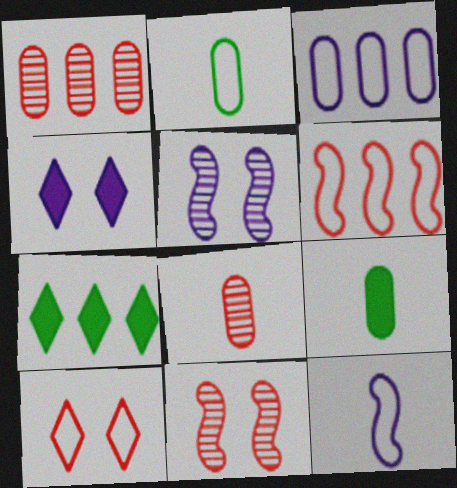[]